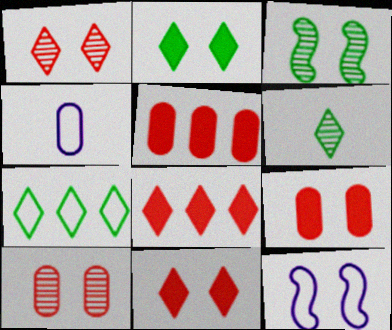[[2, 6, 7], 
[2, 10, 12], 
[3, 4, 8], 
[5, 6, 12]]